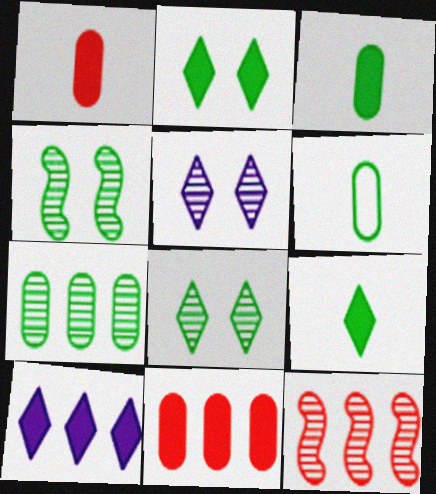[]